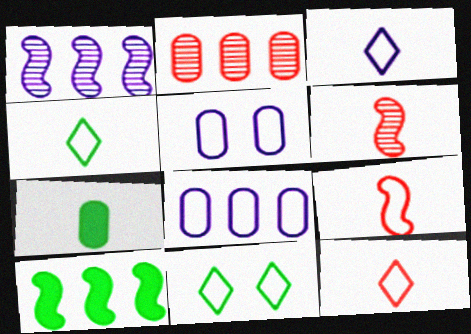[[2, 5, 7], 
[3, 4, 12], 
[3, 6, 7], 
[8, 9, 11]]